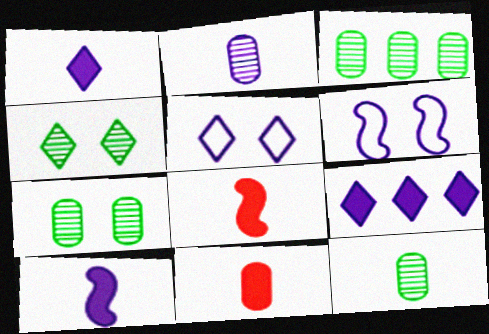[[2, 6, 9], 
[3, 5, 8], 
[3, 7, 12]]